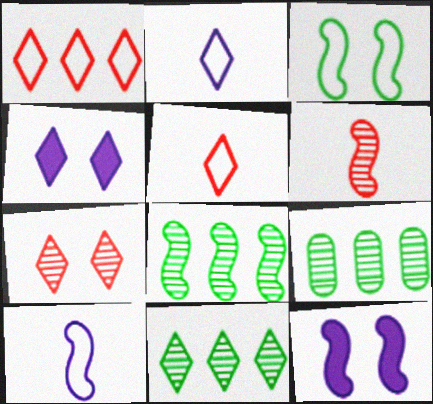[[4, 5, 11], 
[5, 9, 12], 
[8, 9, 11]]